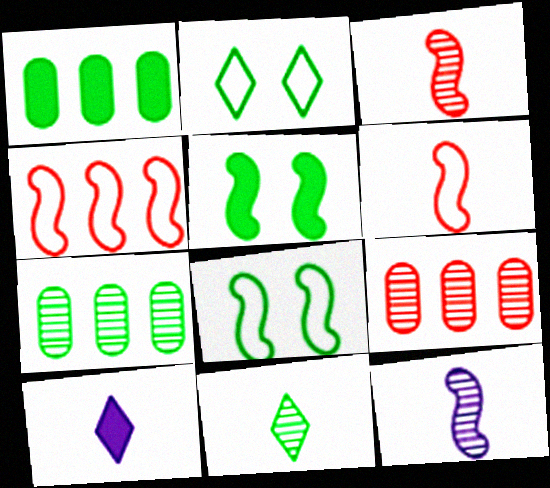[[1, 8, 11], 
[4, 5, 12], 
[8, 9, 10]]